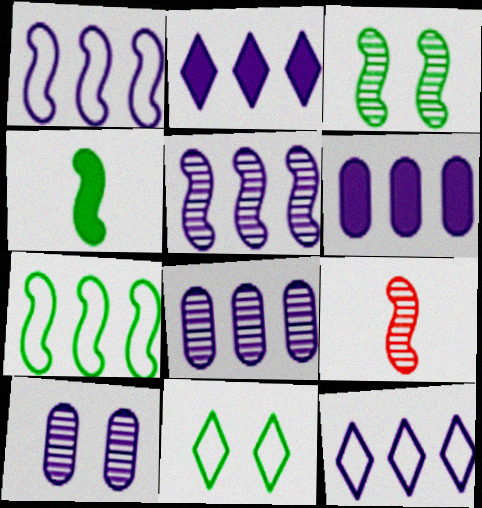[[1, 2, 8], 
[3, 4, 7], 
[3, 5, 9], 
[5, 6, 12], 
[6, 9, 11]]